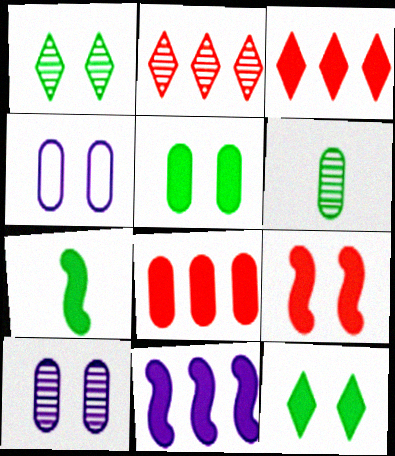[[1, 4, 9], 
[2, 4, 7], 
[4, 6, 8], 
[7, 9, 11]]